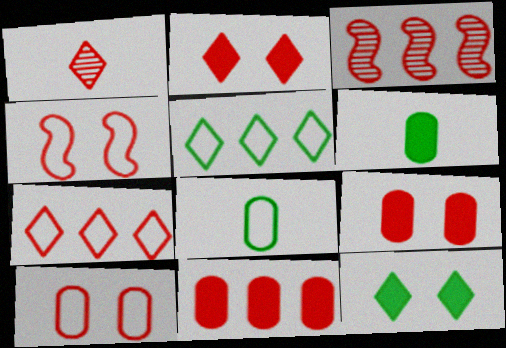[[1, 2, 7], 
[1, 4, 11], 
[3, 7, 11]]